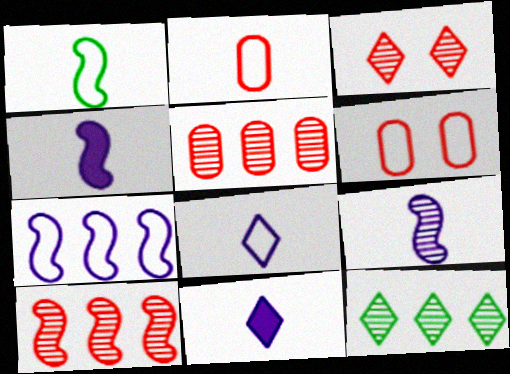[[1, 2, 8], 
[4, 6, 12]]